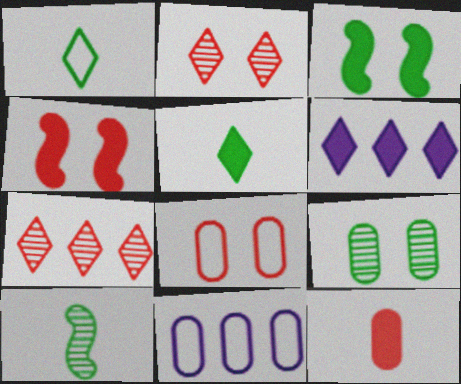[[1, 2, 6], 
[2, 4, 8], 
[3, 6, 12], 
[6, 8, 10], 
[9, 11, 12]]